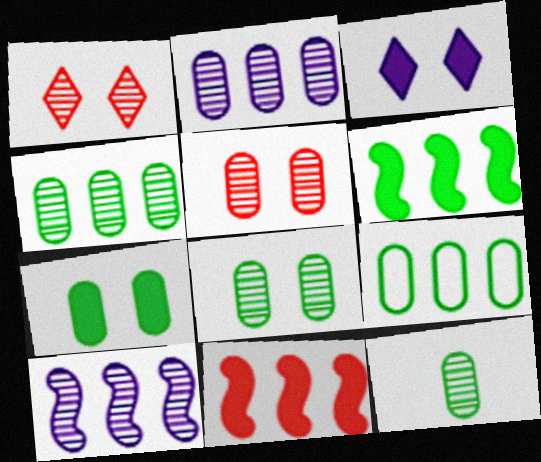[[1, 10, 12], 
[2, 5, 12], 
[4, 8, 12], 
[7, 9, 12]]